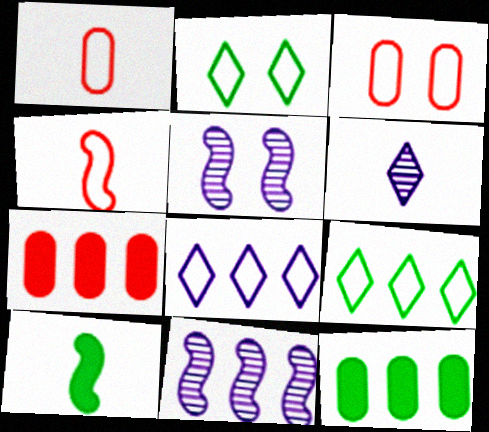[[1, 6, 10], 
[7, 9, 11]]